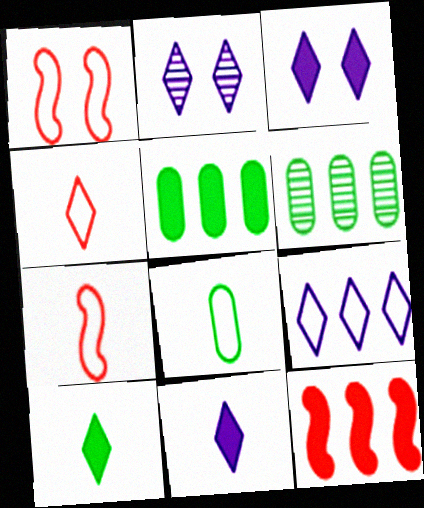[[1, 6, 11], 
[1, 8, 9], 
[2, 5, 7], 
[2, 8, 12], 
[2, 9, 11], 
[3, 6, 7], 
[6, 9, 12]]